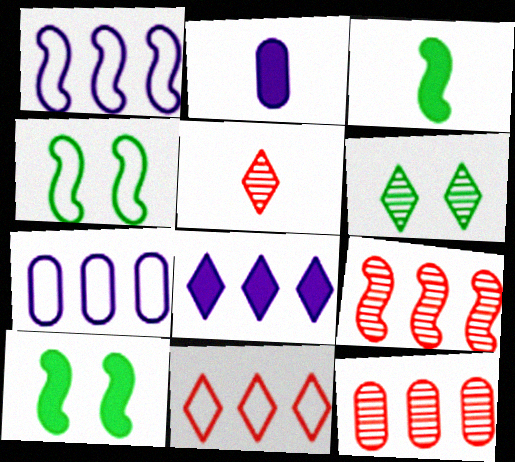[[5, 7, 10]]